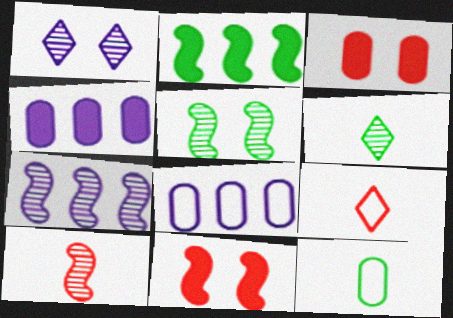[[4, 5, 9], 
[5, 7, 10], 
[6, 8, 11]]